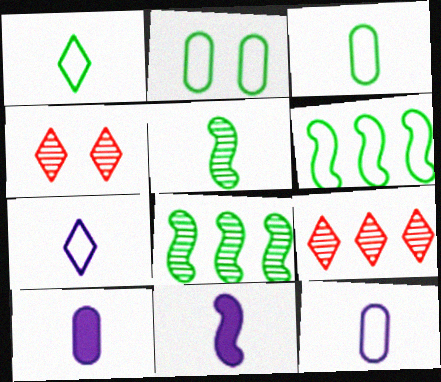[[1, 2, 6], 
[2, 9, 11], 
[4, 6, 10]]